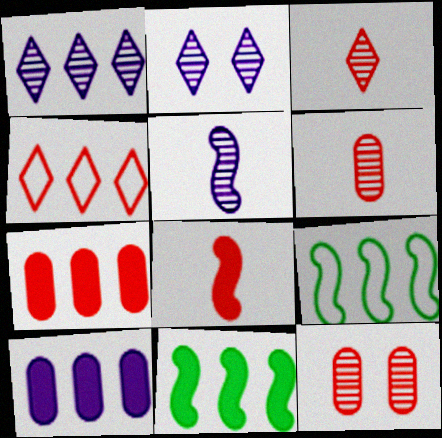[[1, 7, 9], 
[4, 8, 12]]